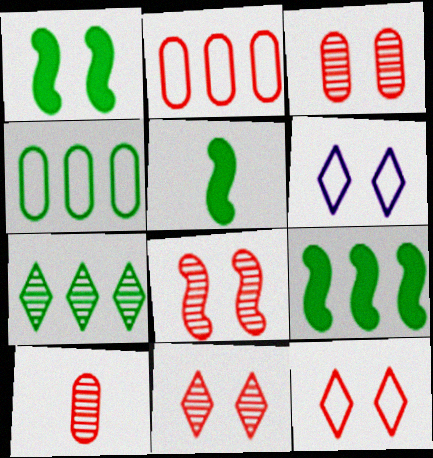[[1, 3, 6], 
[1, 5, 9], 
[3, 8, 11], 
[4, 7, 9], 
[6, 9, 10]]